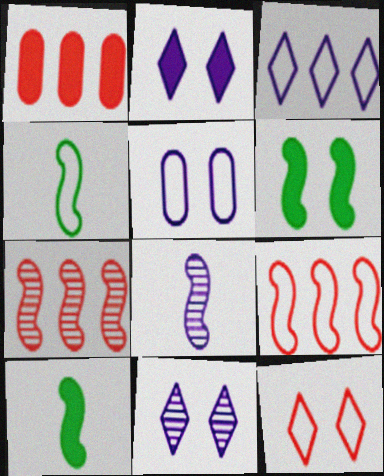[[1, 2, 10], 
[1, 4, 11], 
[6, 8, 9]]